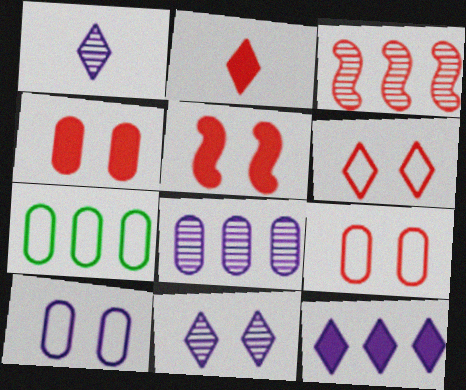[[1, 5, 7], 
[2, 3, 9], 
[3, 7, 12]]